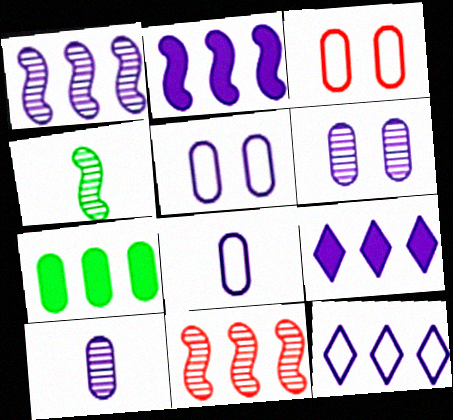[[3, 4, 9], 
[3, 7, 10], 
[7, 11, 12]]